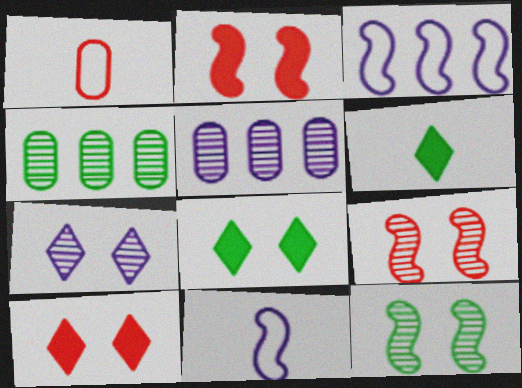[[4, 10, 11]]